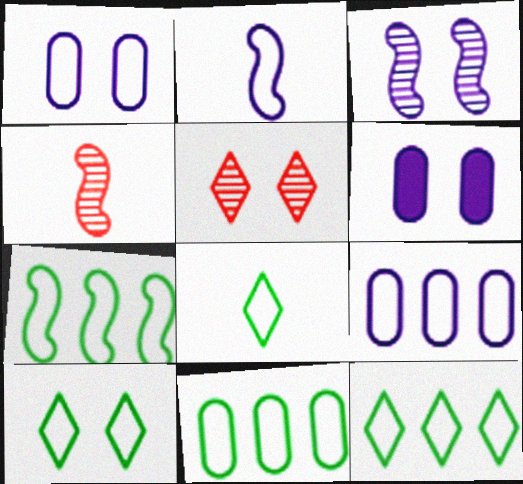[[4, 6, 12], 
[7, 11, 12], 
[8, 10, 12]]